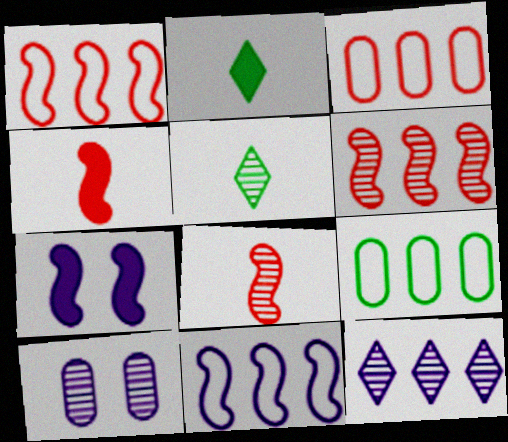[[1, 2, 10], 
[3, 5, 7], 
[5, 6, 10]]